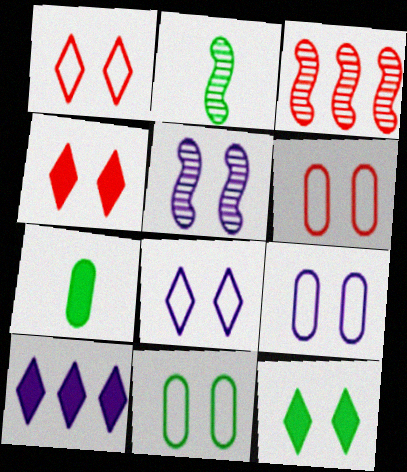[[2, 3, 5], 
[2, 6, 10], 
[3, 7, 8], 
[4, 5, 11], 
[5, 6, 12], 
[6, 9, 11]]